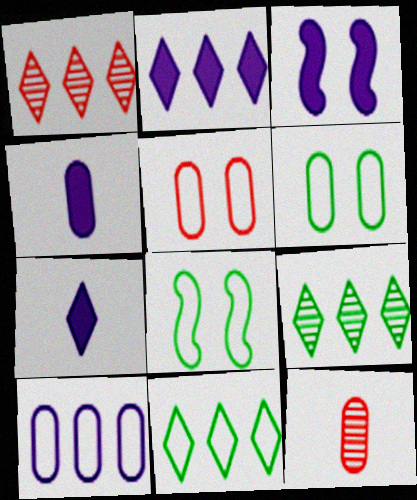[[1, 2, 11], 
[1, 4, 8], 
[2, 3, 4], 
[2, 8, 12], 
[3, 11, 12]]